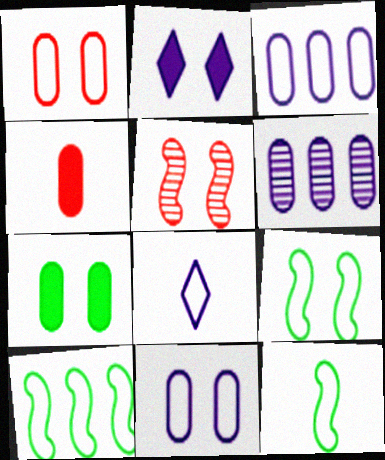[[1, 8, 10], 
[9, 10, 12]]